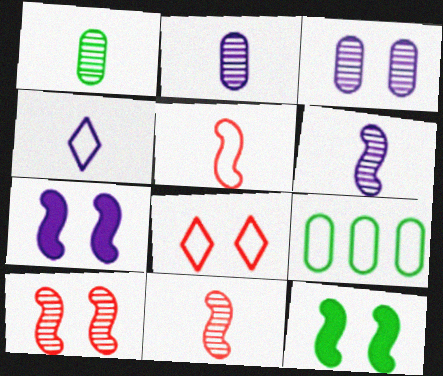[[3, 8, 12]]